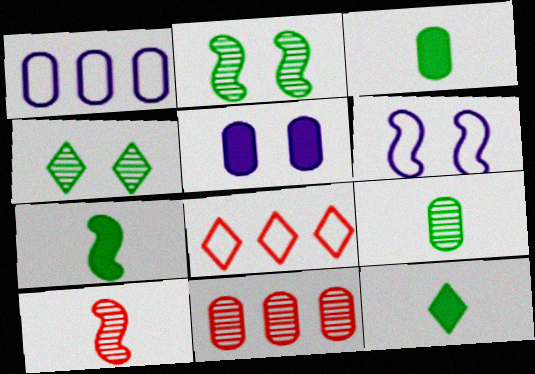[[3, 7, 12], 
[6, 11, 12]]